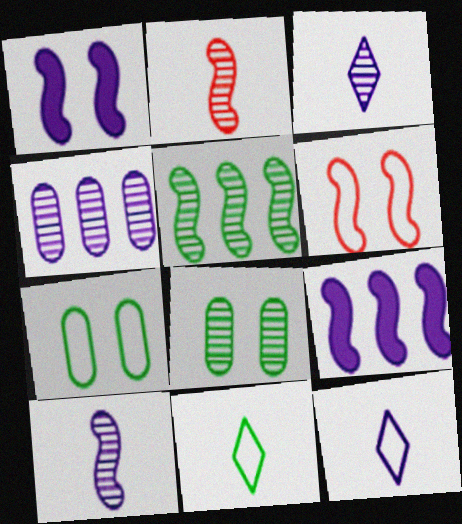[[1, 4, 12]]